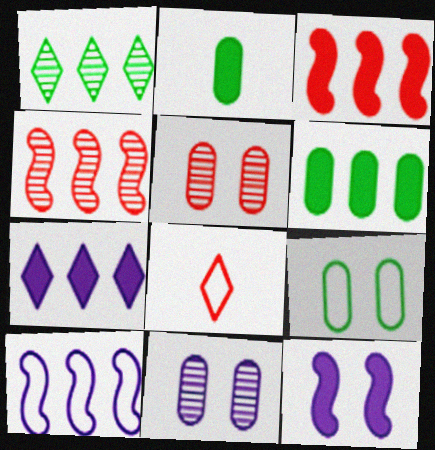[[3, 5, 8], 
[3, 6, 7], 
[8, 9, 10]]